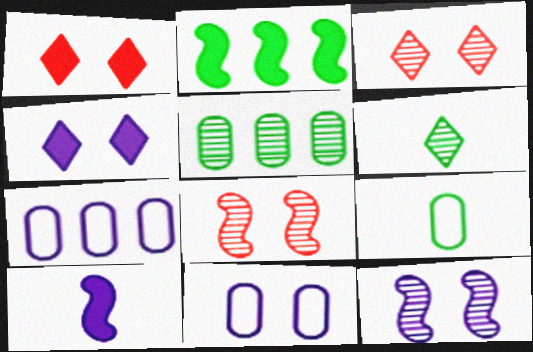[[4, 11, 12]]